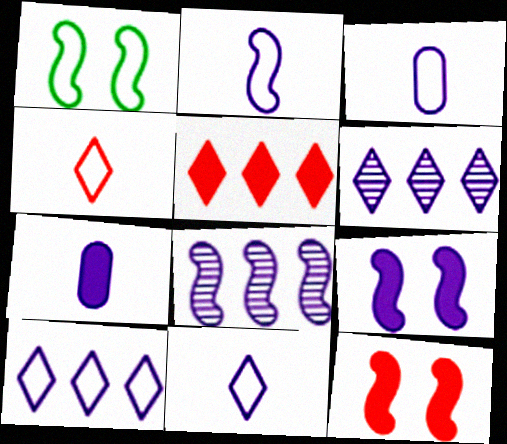[[2, 3, 11], 
[2, 8, 9], 
[3, 6, 9]]